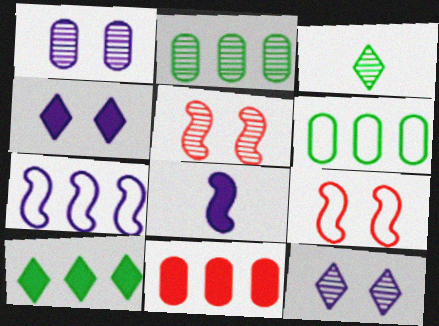[]